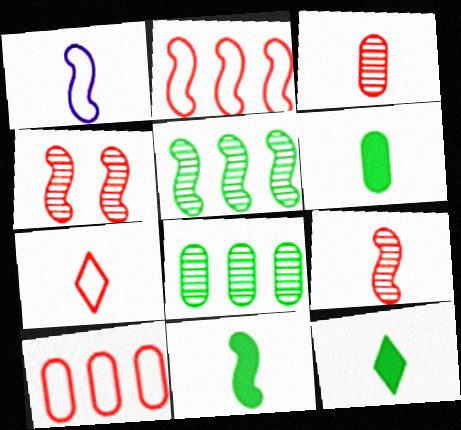[[1, 3, 12], 
[1, 9, 11], 
[6, 11, 12]]